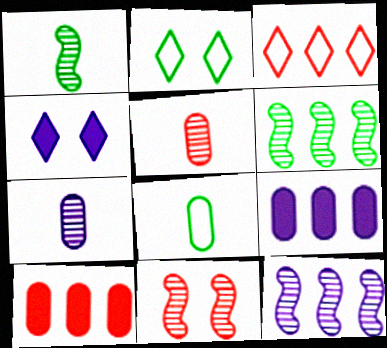[[1, 11, 12], 
[3, 6, 9]]